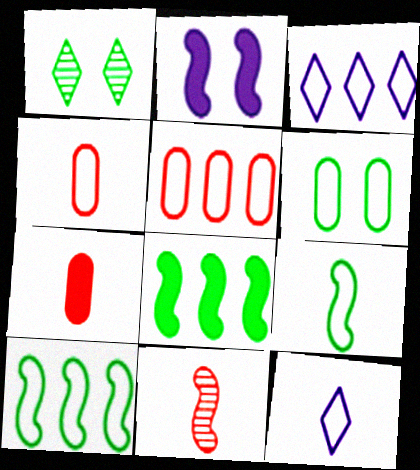[[2, 10, 11], 
[3, 5, 10], 
[4, 9, 12]]